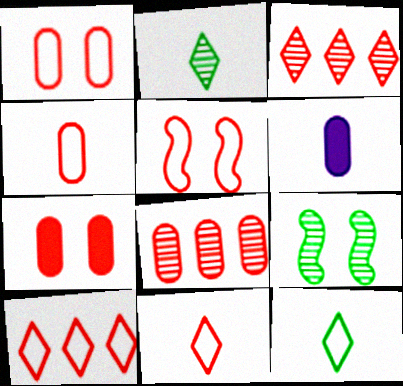[[4, 5, 10], 
[4, 7, 8], 
[6, 9, 10]]